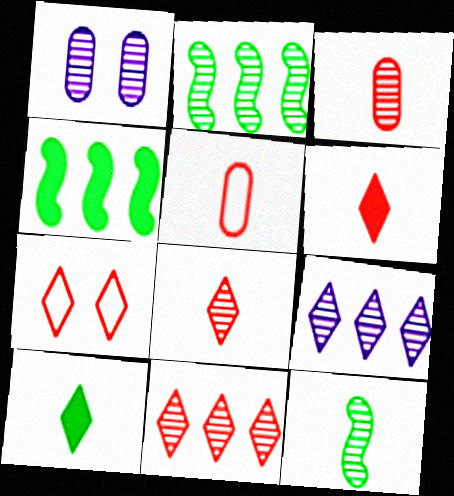[[1, 2, 8], 
[1, 11, 12], 
[6, 7, 11], 
[7, 9, 10]]